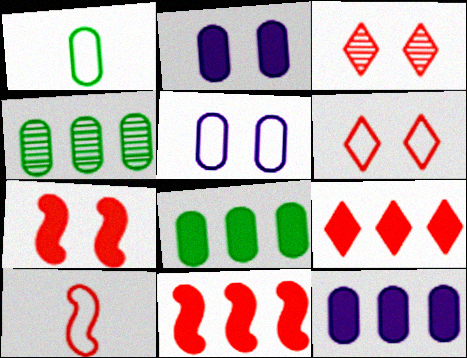[]